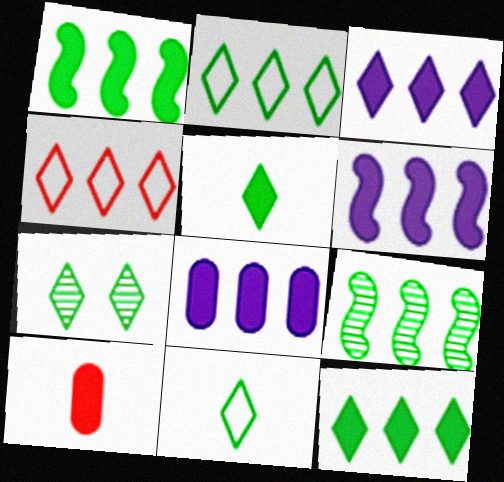[[2, 5, 7], 
[3, 6, 8], 
[4, 8, 9], 
[7, 11, 12]]